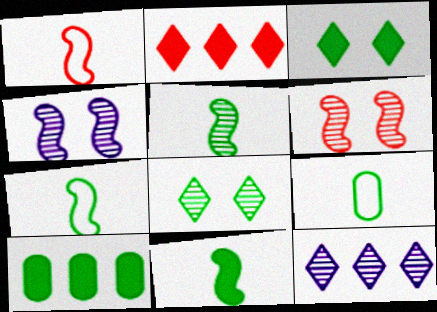[[2, 4, 9], 
[3, 10, 11], 
[5, 7, 11], 
[7, 8, 10]]